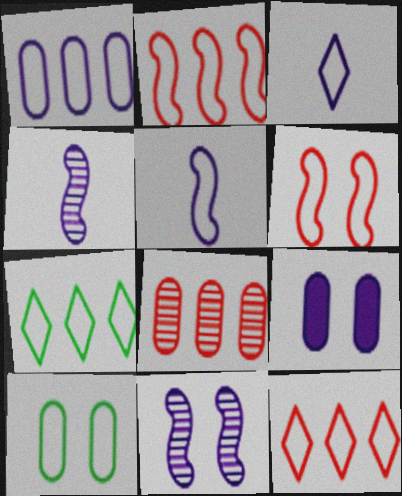[[1, 2, 7], 
[2, 3, 10], 
[5, 10, 12]]